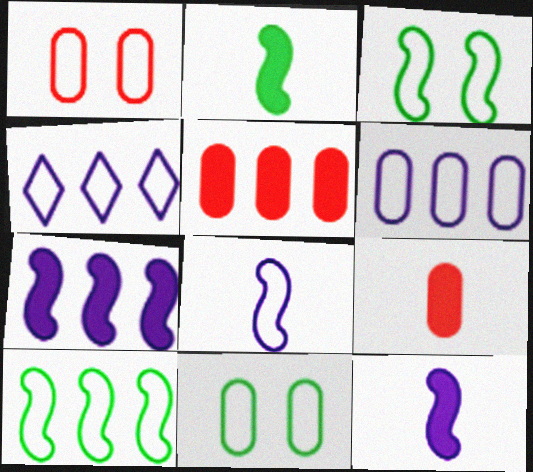[]